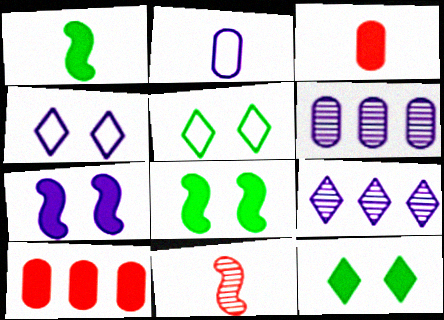[[2, 7, 9]]